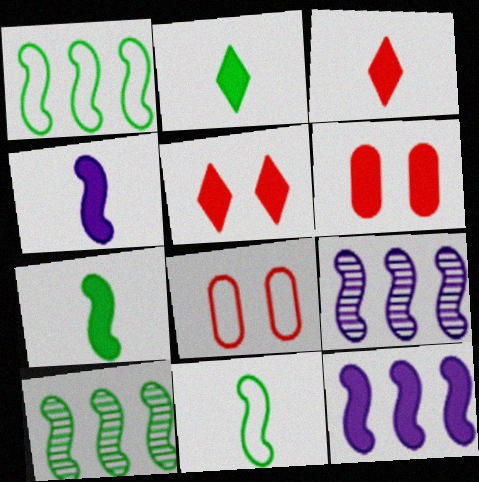[[2, 6, 12], 
[2, 8, 9]]